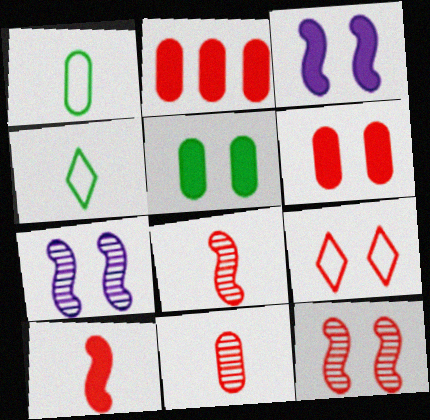[[2, 4, 7], 
[2, 8, 9], 
[5, 7, 9], 
[6, 9, 12]]